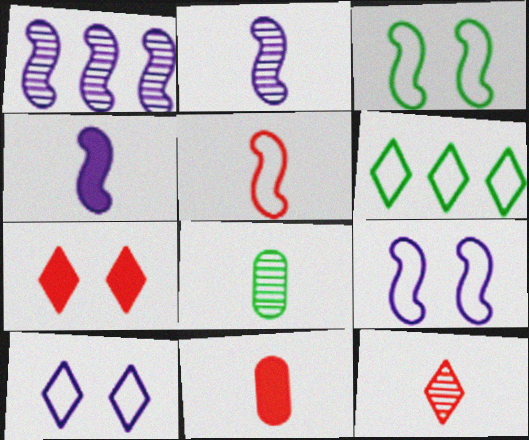[[1, 4, 9], 
[2, 8, 12], 
[5, 11, 12]]